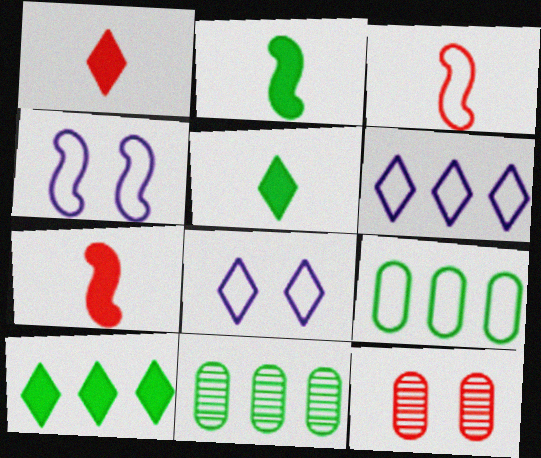[[1, 4, 11], 
[2, 6, 12], 
[3, 8, 9], 
[7, 8, 11]]